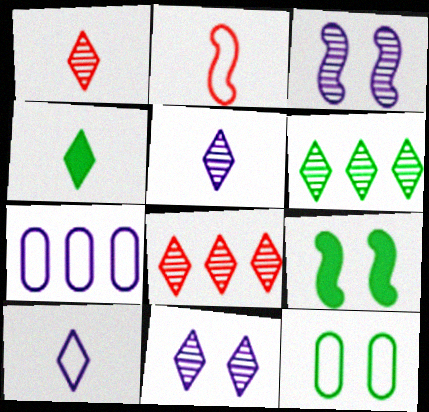[[1, 4, 10], 
[1, 6, 11], 
[1, 7, 9]]